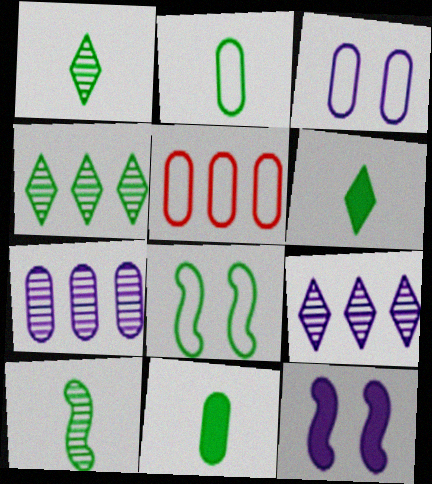[[1, 5, 12], 
[2, 3, 5], 
[2, 6, 10], 
[4, 8, 11]]